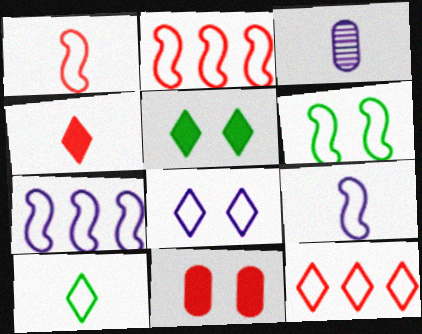[[1, 6, 7], 
[2, 3, 5], 
[2, 6, 9], 
[8, 10, 12]]